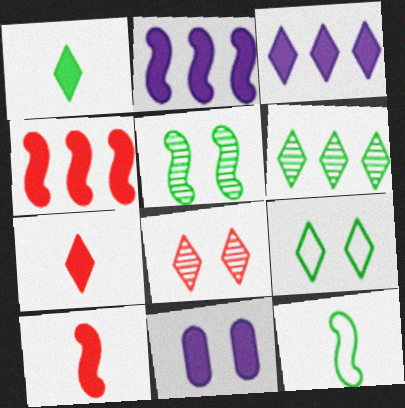[[1, 4, 11], 
[1, 6, 9]]